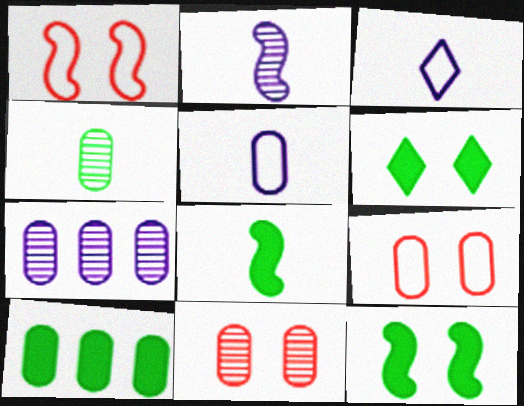[[4, 7, 11], 
[5, 10, 11], 
[6, 8, 10]]